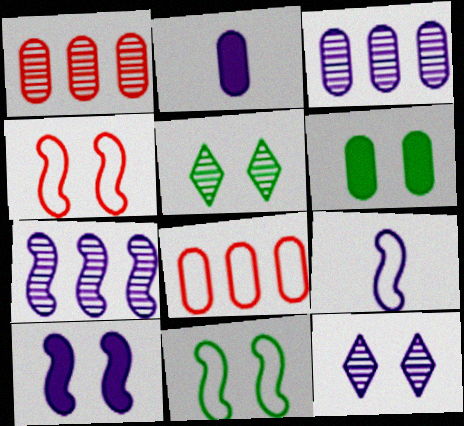[[4, 6, 12], 
[5, 6, 11], 
[7, 9, 10]]